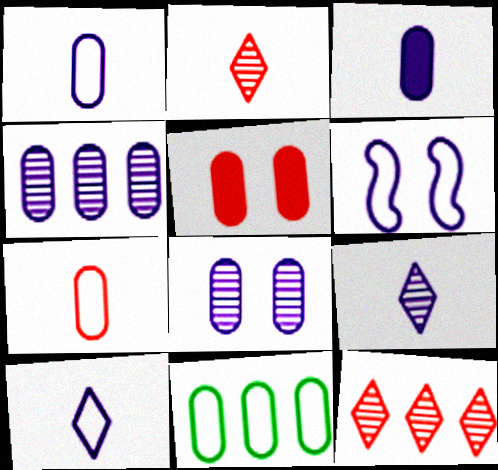[]